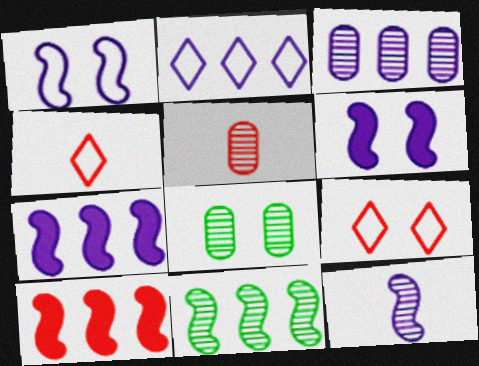[[1, 7, 12], 
[2, 3, 7], 
[3, 5, 8], 
[4, 7, 8], 
[5, 9, 10], 
[6, 8, 9]]